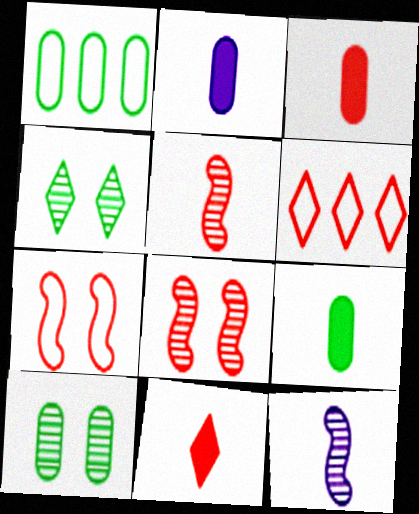[[1, 9, 10], 
[2, 3, 9], 
[3, 6, 8]]